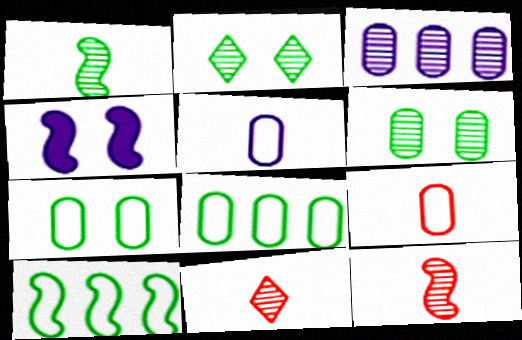[[2, 3, 12], 
[4, 8, 11], 
[4, 10, 12]]